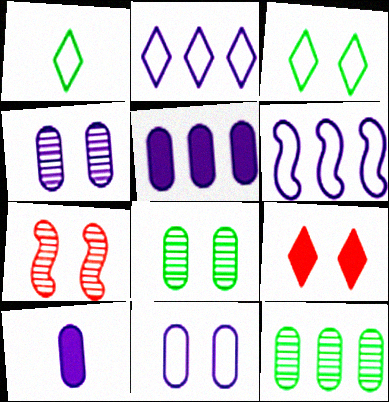[[1, 5, 7]]